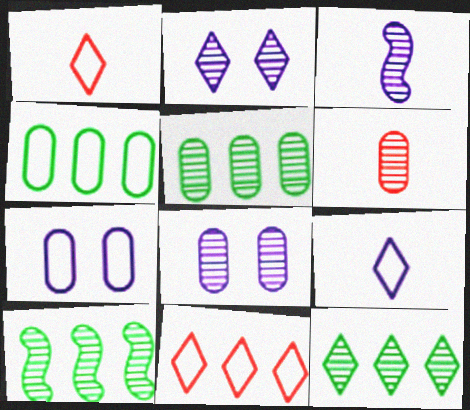[[2, 6, 10], 
[5, 6, 8], 
[5, 10, 12]]